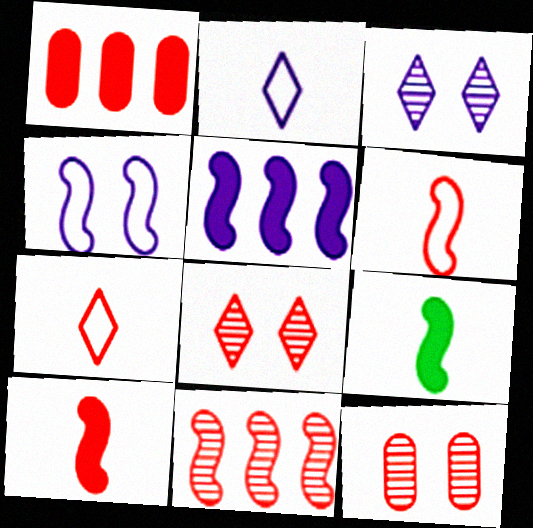[[1, 6, 8], 
[4, 9, 11]]